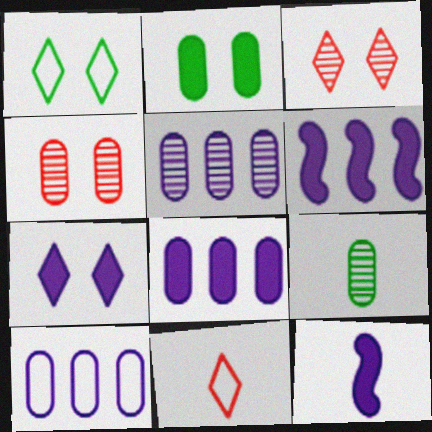[[1, 3, 7], 
[4, 5, 9], 
[5, 8, 10], 
[7, 8, 12], 
[9, 11, 12]]